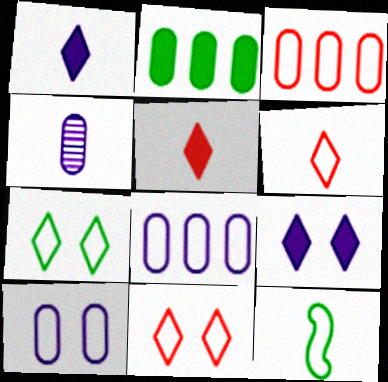[[4, 5, 12], 
[8, 11, 12]]